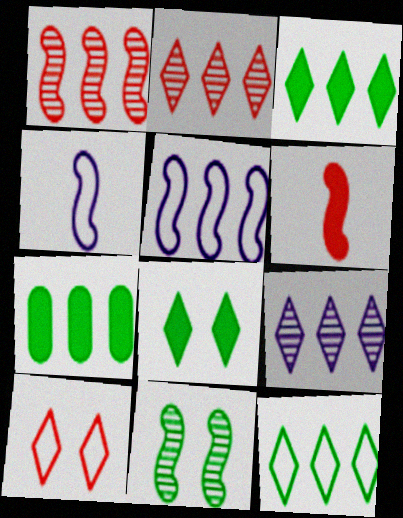[[2, 5, 7], 
[5, 6, 11]]